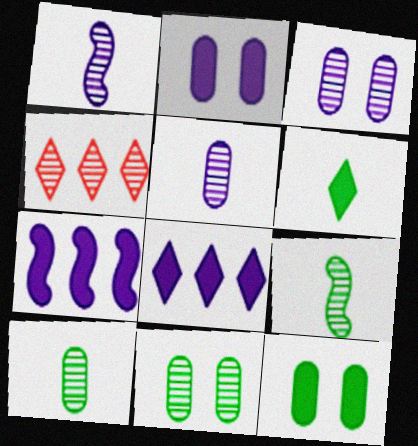[[1, 4, 11], 
[3, 4, 9]]